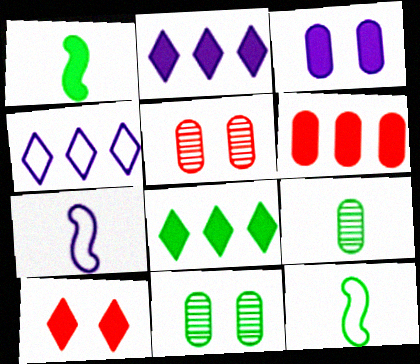[[1, 4, 5], 
[2, 5, 12], 
[5, 7, 8], 
[8, 11, 12]]